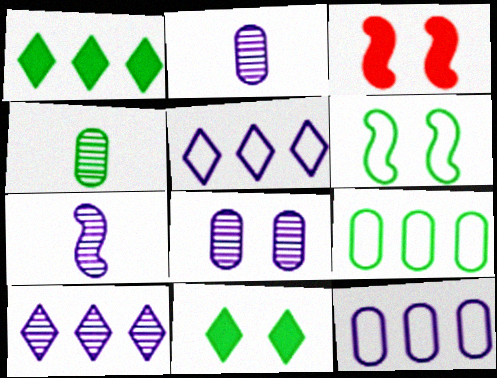[[1, 4, 6], 
[3, 4, 5], 
[7, 8, 10]]